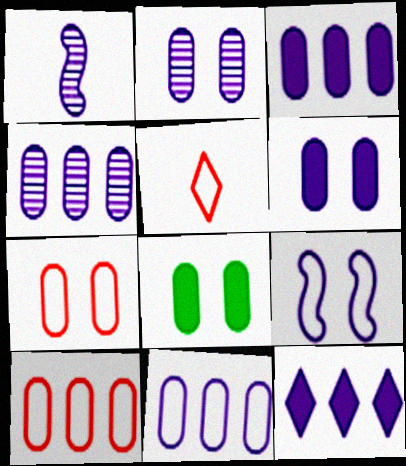[[2, 7, 8], 
[3, 4, 11]]